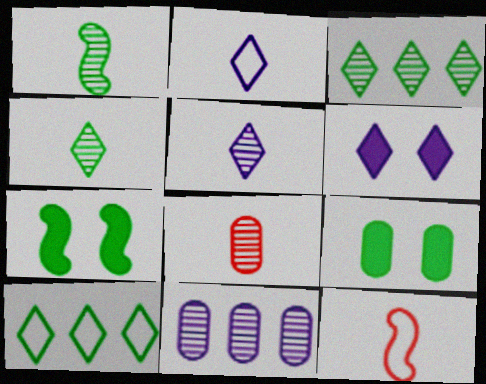[[1, 5, 8], 
[1, 9, 10]]